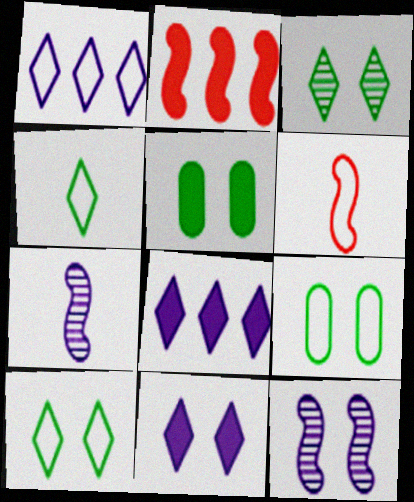[[1, 6, 9]]